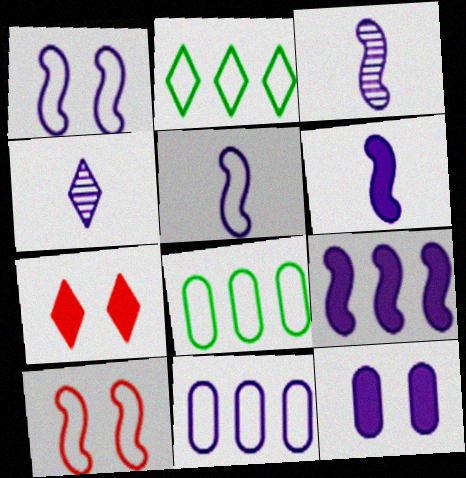[[1, 3, 9], 
[2, 4, 7], 
[3, 5, 6], 
[3, 7, 8]]